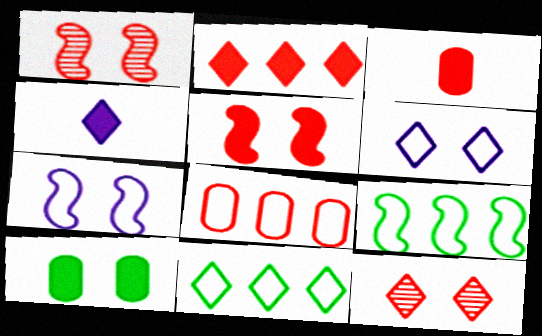[[1, 6, 10], 
[2, 3, 5], 
[4, 11, 12], 
[7, 10, 12]]